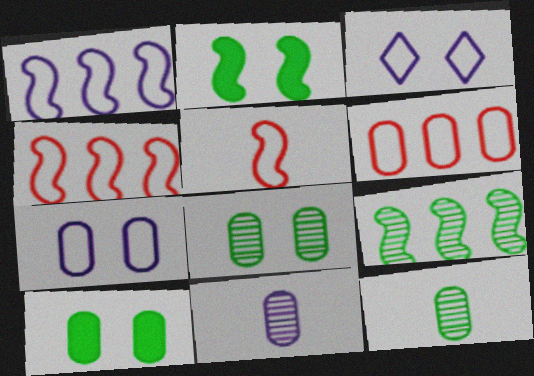[[6, 10, 11]]